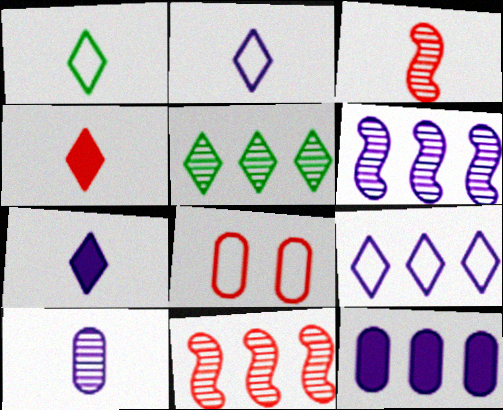[[4, 8, 11], 
[6, 9, 12]]